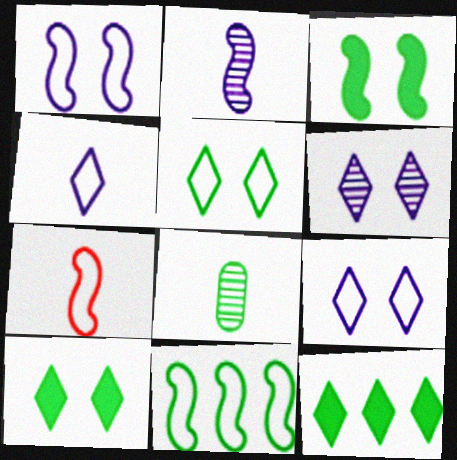[[1, 7, 11], 
[8, 10, 11]]